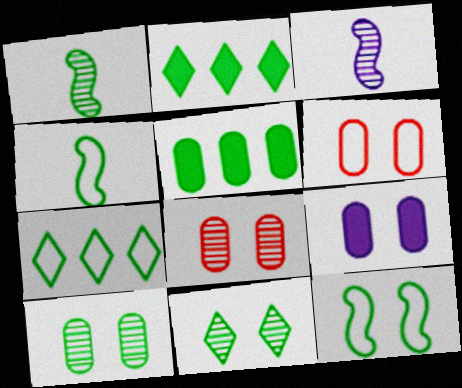[[2, 3, 6], 
[2, 4, 10], 
[4, 5, 11], 
[6, 9, 10]]